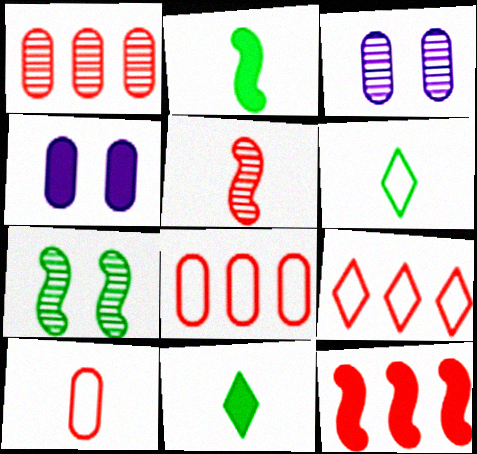[[1, 9, 12], 
[2, 3, 9], 
[3, 6, 12], 
[4, 11, 12]]